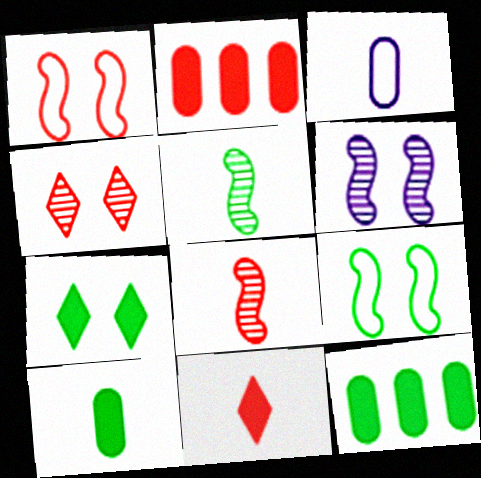[[3, 5, 11]]